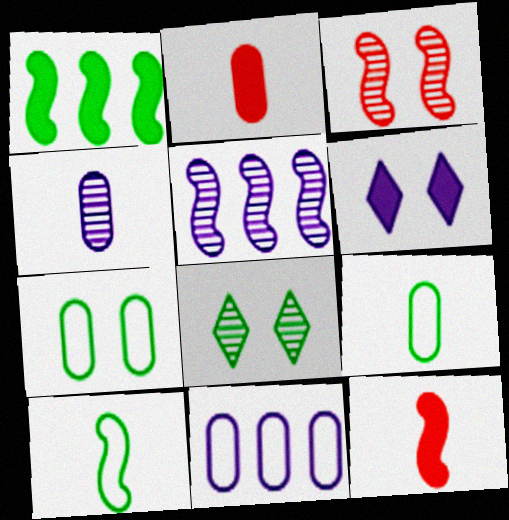[[1, 2, 6], 
[1, 8, 9], 
[2, 4, 9], 
[3, 6, 7], 
[8, 11, 12]]